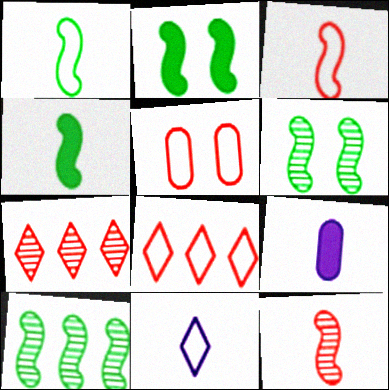[[1, 2, 10], 
[3, 5, 8], 
[6, 8, 9]]